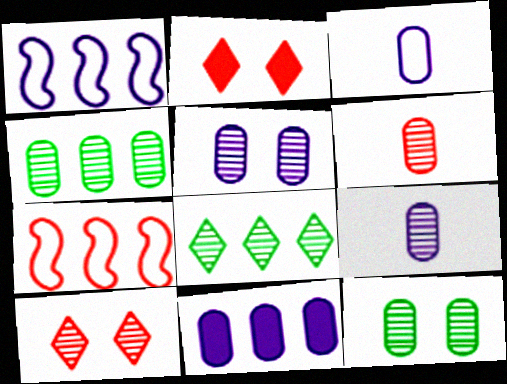[[2, 6, 7], 
[3, 5, 11], 
[4, 5, 6], 
[7, 8, 11]]